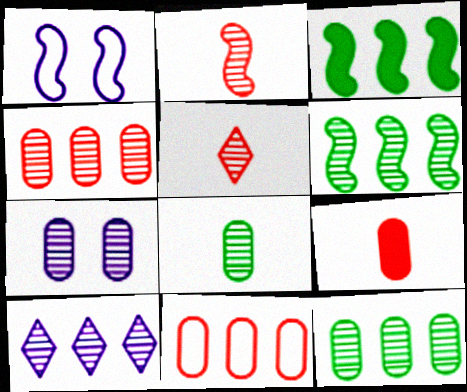[[1, 2, 3], 
[3, 10, 11], 
[4, 6, 10], 
[4, 7, 8], 
[5, 6, 7]]